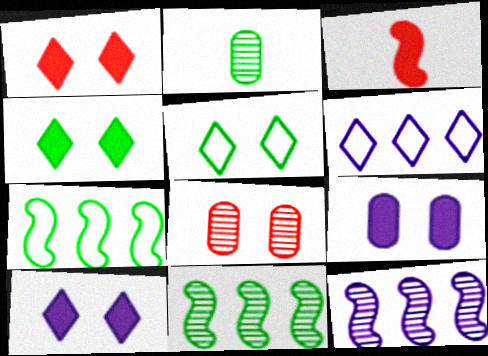[[1, 4, 10], 
[2, 4, 7]]